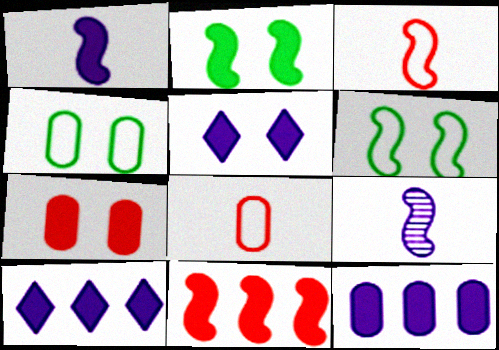[[1, 2, 11], 
[1, 5, 12], 
[2, 5, 7], 
[6, 9, 11]]